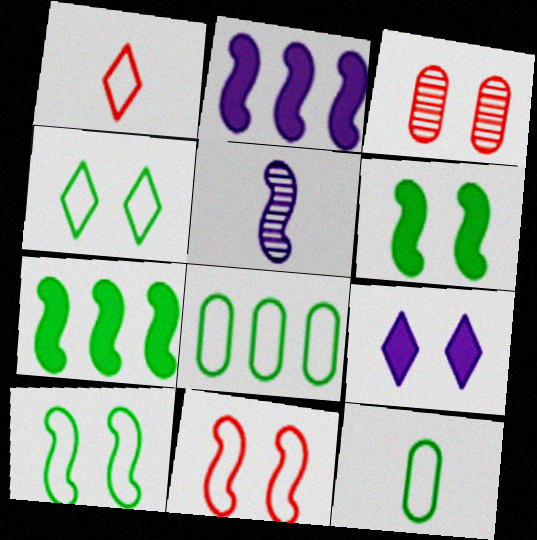[[3, 9, 10], 
[5, 7, 11]]